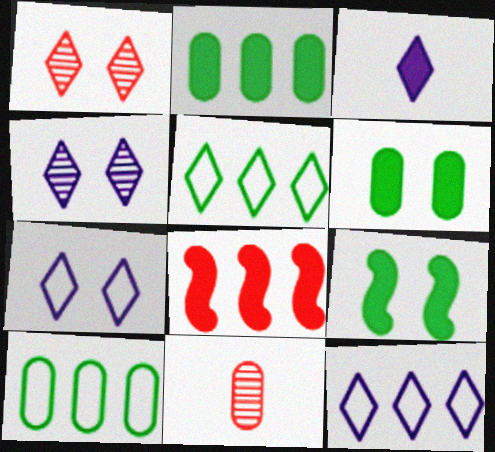[[1, 3, 5], 
[3, 4, 12], 
[3, 6, 8], 
[9, 11, 12]]